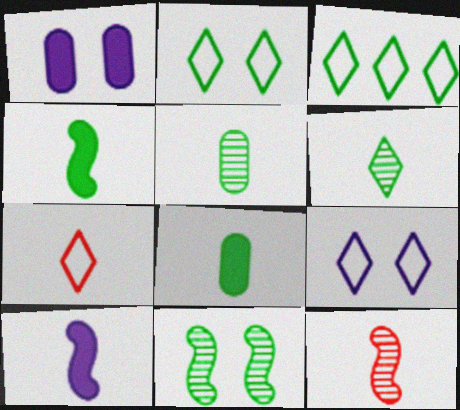[[1, 3, 12], 
[3, 7, 9], 
[3, 8, 11], 
[5, 7, 10]]